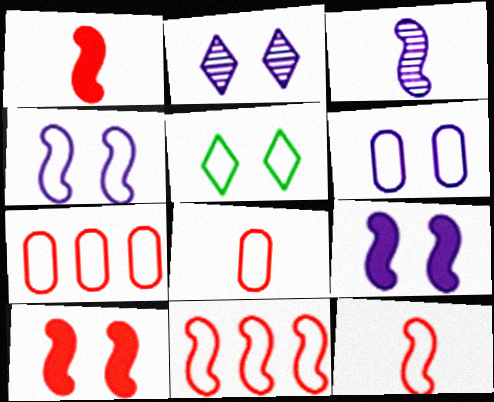[[2, 6, 9]]